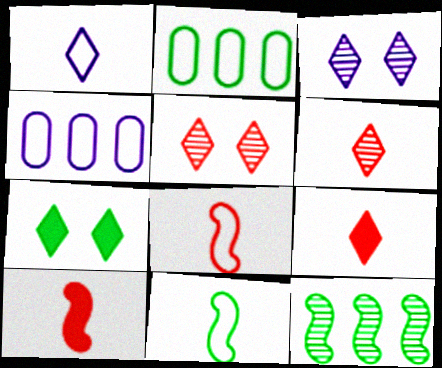[[2, 3, 10]]